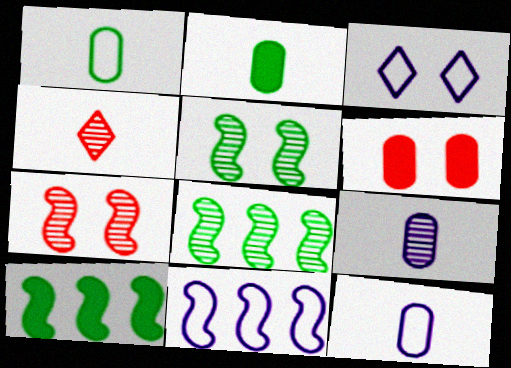[[3, 5, 6], 
[3, 11, 12]]